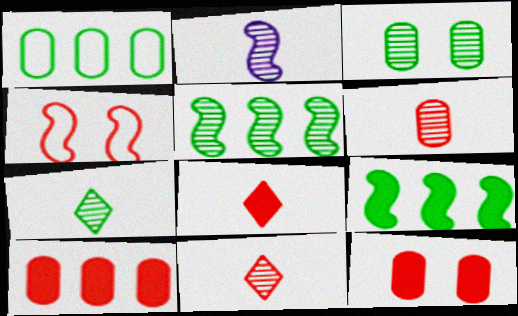[[2, 4, 9], 
[2, 6, 7], 
[3, 5, 7], 
[4, 10, 11]]